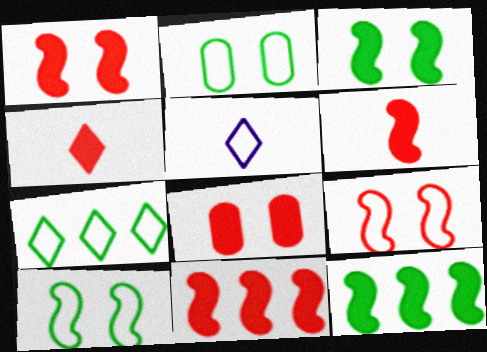[[1, 6, 11], 
[4, 8, 11]]